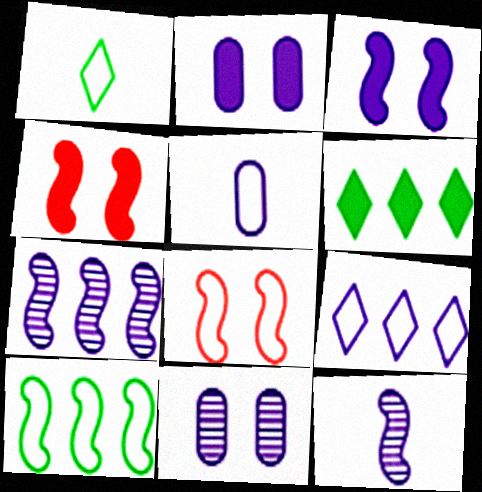[[2, 9, 12], 
[4, 10, 12]]